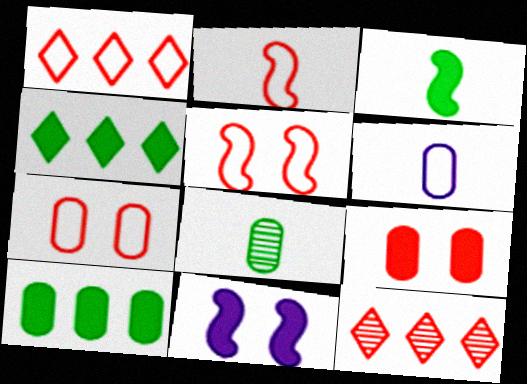[[1, 2, 7], 
[1, 8, 11], 
[2, 9, 12]]